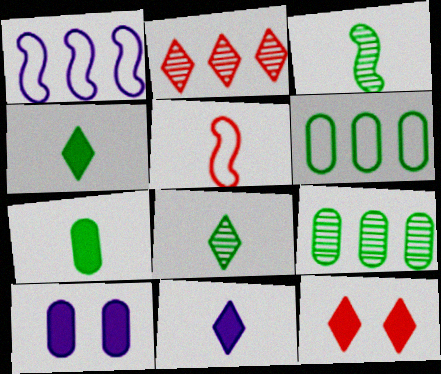[]